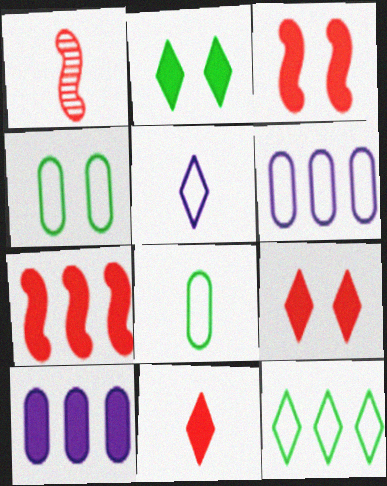[[1, 2, 6]]